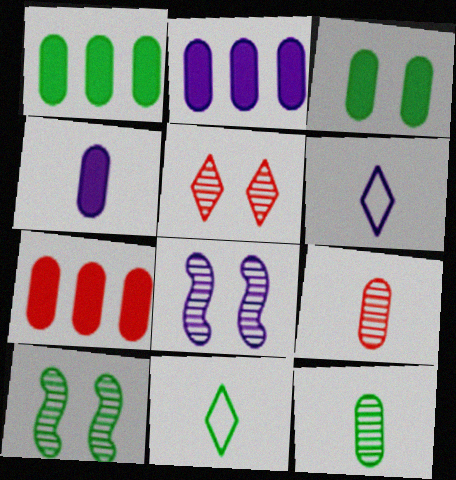[[1, 2, 7], 
[1, 10, 11], 
[2, 6, 8], 
[3, 4, 7], 
[6, 7, 10], 
[7, 8, 11]]